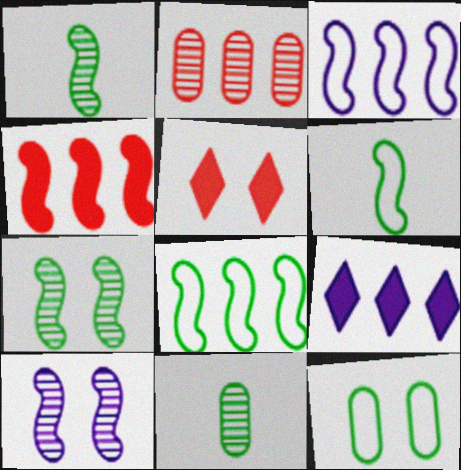[[2, 8, 9], 
[3, 5, 11], 
[4, 6, 10], 
[5, 10, 12]]